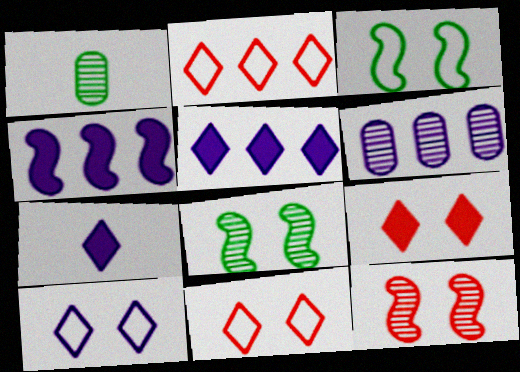[[1, 4, 11]]